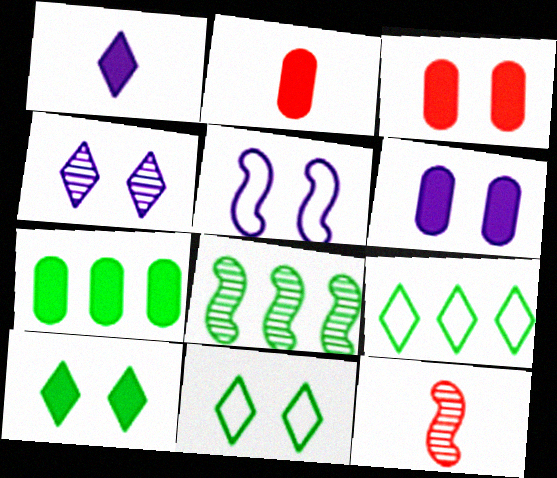[[2, 6, 7], 
[4, 5, 6], 
[6, 9, 12], 
[7, 8, 9]]